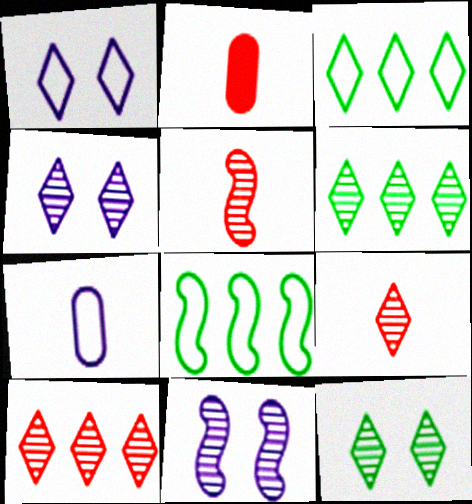[[2, 3, 11], 
[2, 4, 8], 
[4, 6, 9]]